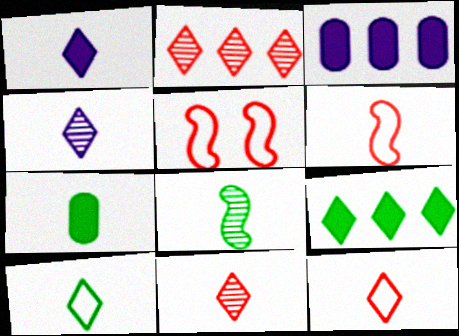[[1, 10, 11], 
[4, 6, 7], 
[7, 8, 10]]